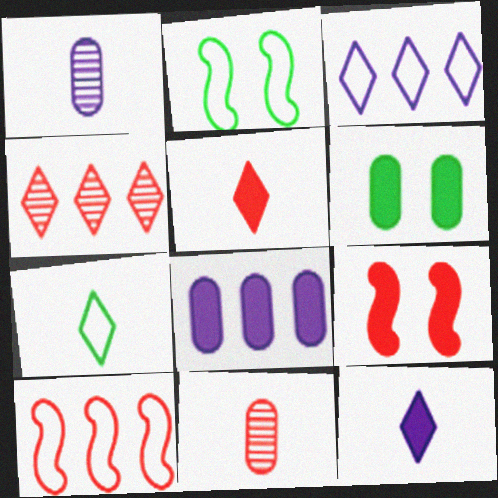[]